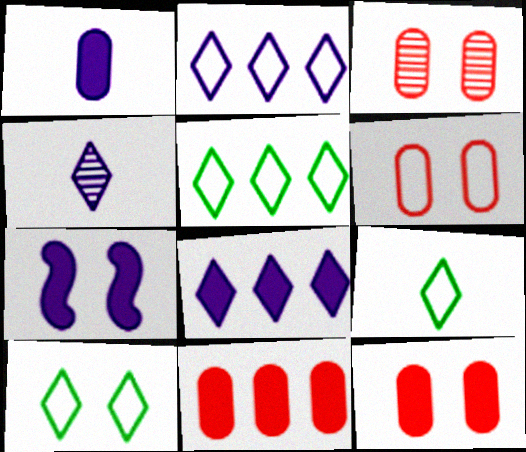[[1, 7, 8], 
[3, 6, 12], 
[3, 7, 10], 
[5, 9, 10]]